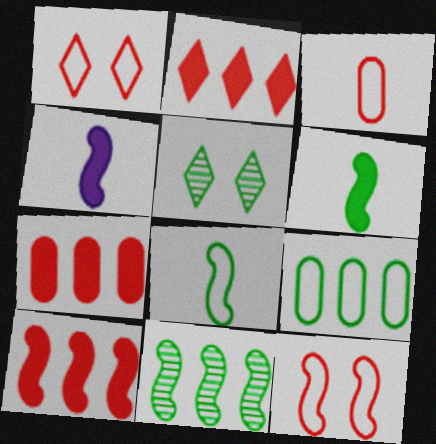[[2, 7, 10], 
[4, 11, 12], 
[5, 6, 9]]